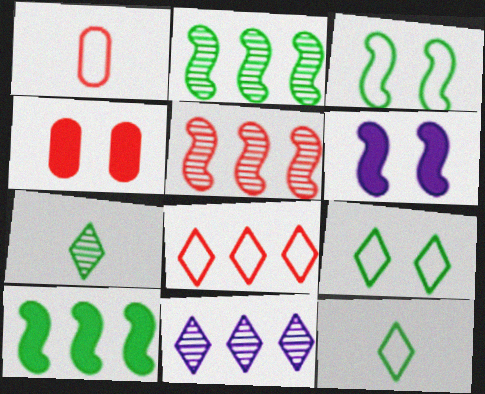[]